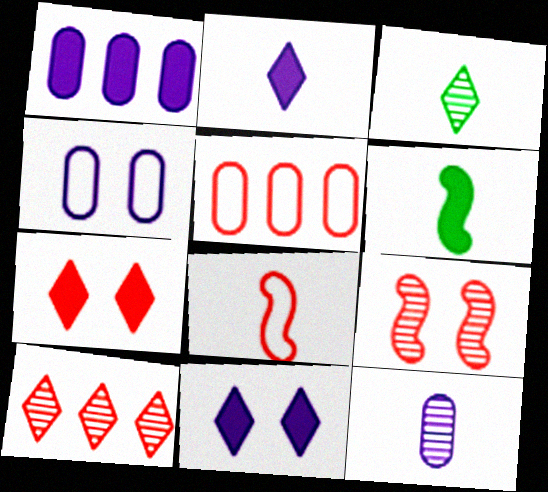[[1, 4, 12], 
[1, 6, 7], 
[4, 6, 10]]